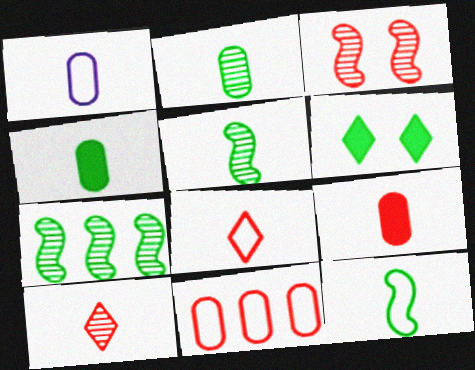[[1, 2, 9], 
[1, 8, 12]]